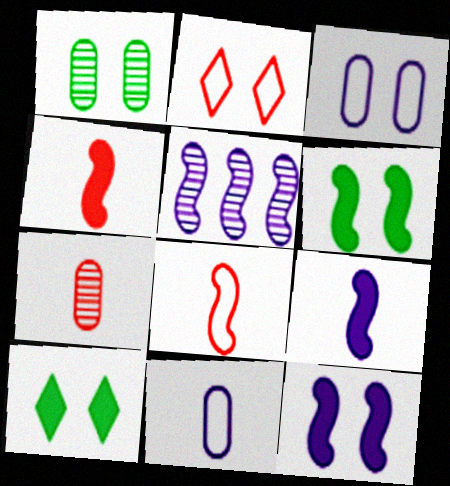[[1, 2, 12], 
[5, 6, 8]]